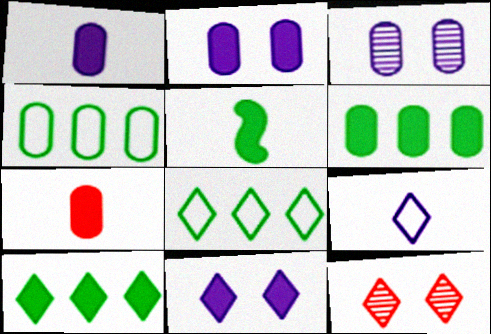[[2, 6, 7], 
[3, 4, 7], 
[9, 10, 12]]